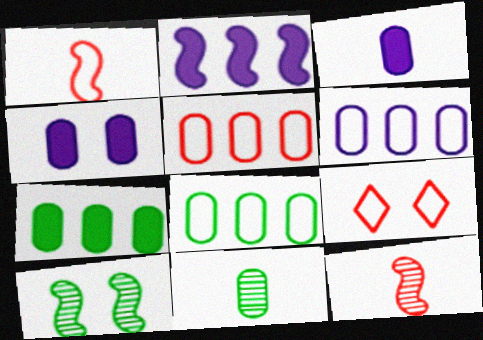[[1, 2, 10], 
[1, 5, 9], 
[2, 9, 11], 
[4, 5, 11], 
[4, 9, 10], 
[5, 6, 8]]